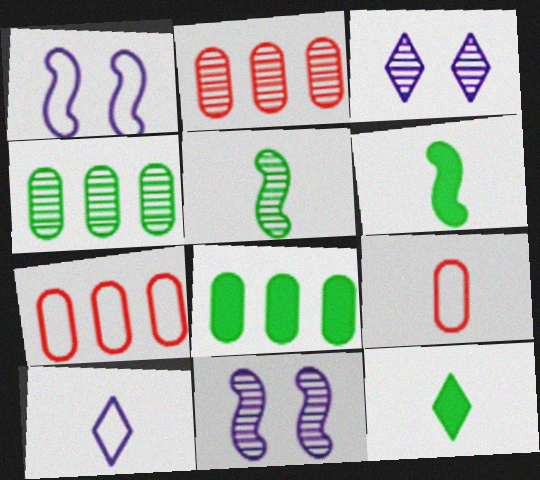[[1, 2, 12], 
[2, 3, 5], 
[3, 6, 7], 
[7, 11, 12]]